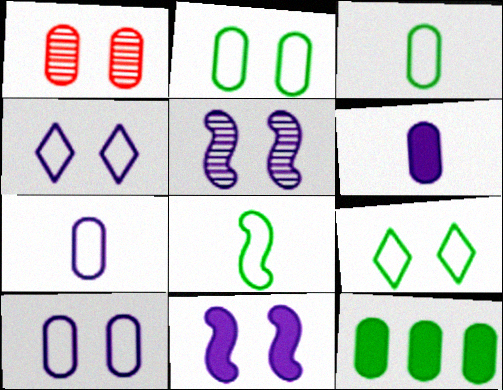[[1, 7, 12], 
[1, 9, 11]]